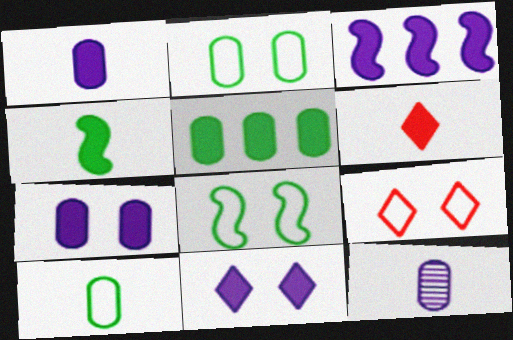[[1, 3, 11], 
[1, 4, 6]]